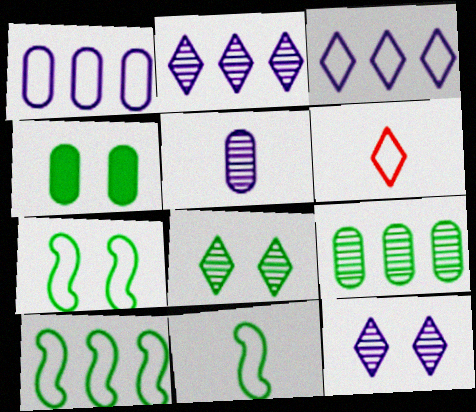[[1, 6, 7], 
[4, 7, 8], 
[7, 10, 11]]